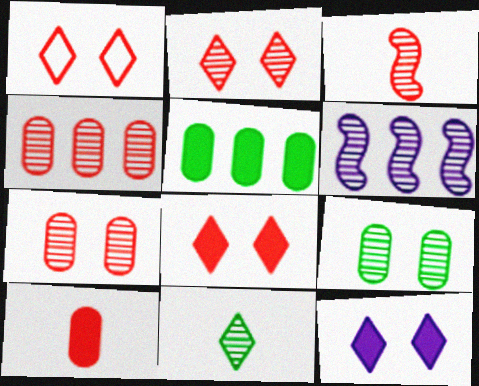[[1, 2, 8], 
[2, 3, 4], 
[6, 7, 11]]